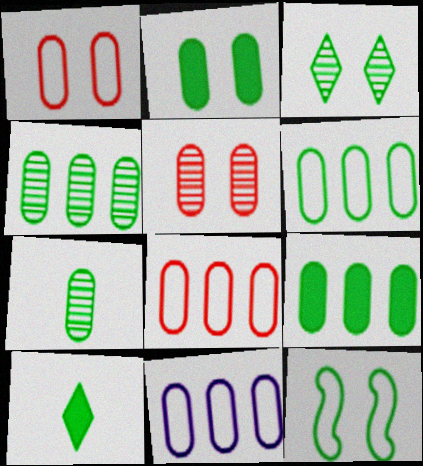[[2, 3, 12], 
[2, 6, 7], 
[4, 6, 9], 
[4, 10, 12], 
[6, 8, 11]]